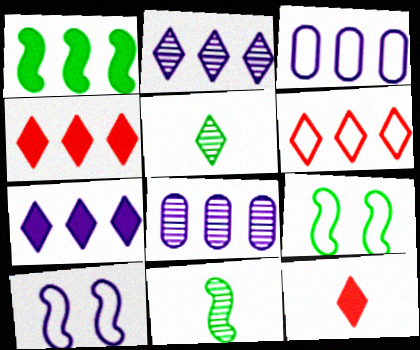[[1, 6, 8], 
[1, 9, 11], 
[8, 9, 12]]